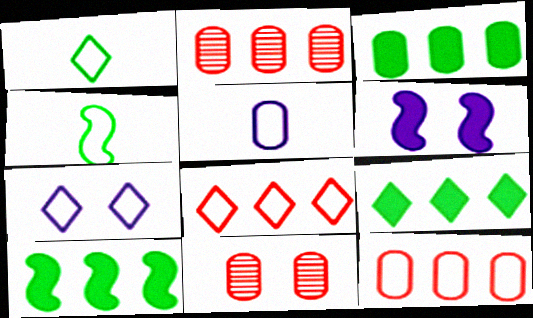[[1, 2, 6], 
[1, 7, 8], 
[3, 5, 11], 
[3, 9, 10], 
[4, 7, 12]]